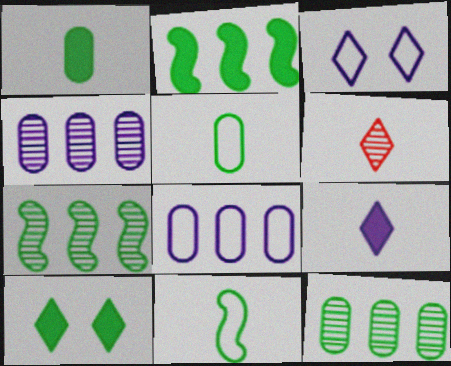[[1, 2, 10], 
[5, 7, 10], 
[10, 11, 12]]